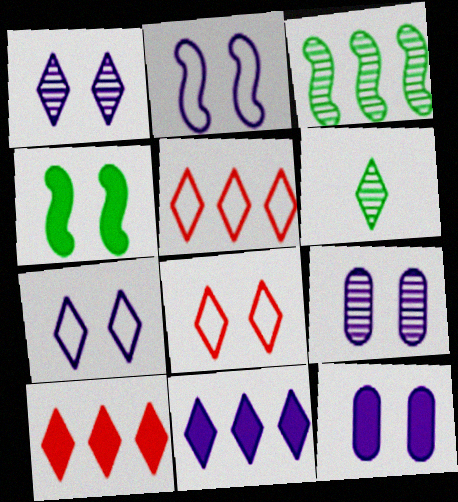[[1, 2, 12], 
[4, 8, 9], 
[6, 7, 10], 
[6, 8, 11]]